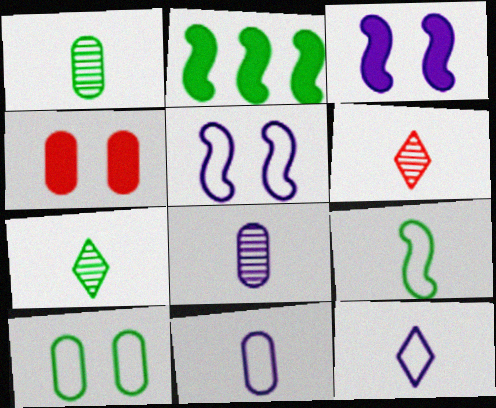[[2, 7, 10]]